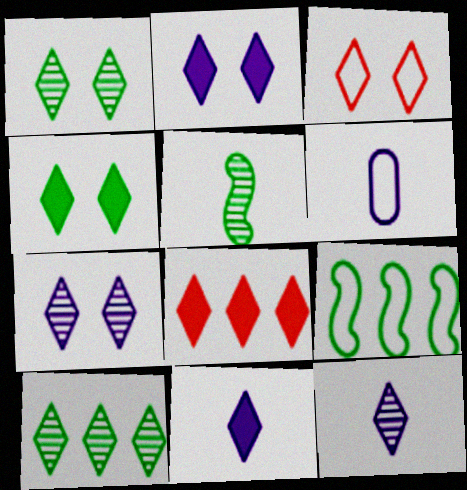[[1, 2, 3], 
[3, 4, 7], 
[3, 6, 9], 
[3, 10, 11], 
[4, 8, 11]]